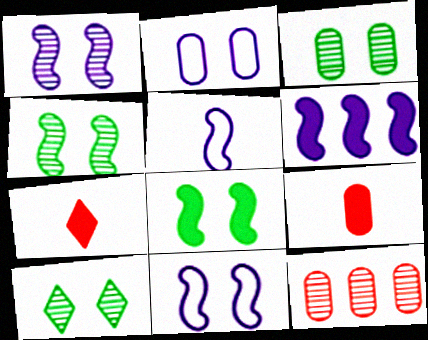[[1, 5, 6], 
[3, 4, 10]]